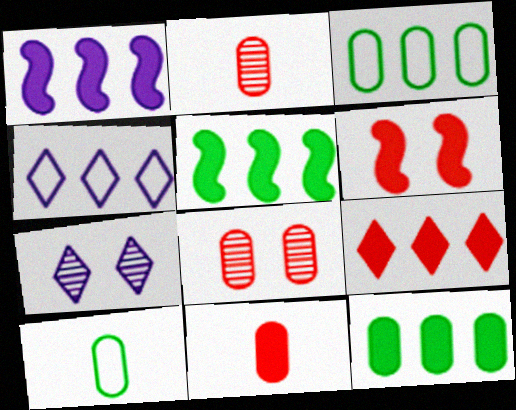[[1, 9, 12], 
[6, 9, 11]]